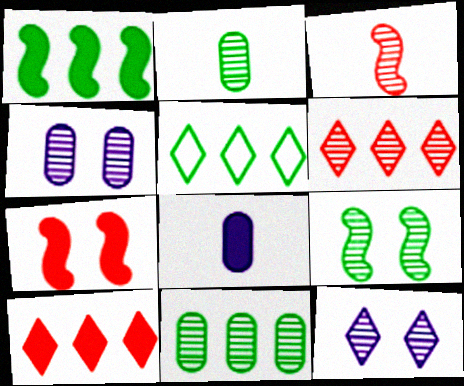[[1, 5, 11], 
[3, 11, 12]]